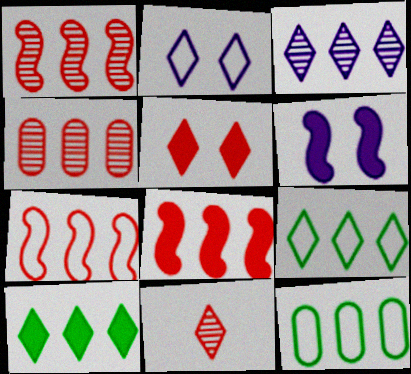[[1, 7, 8], 
[2, 10, 11], 
[3, 8, 12], 
[6, 11, 12]]